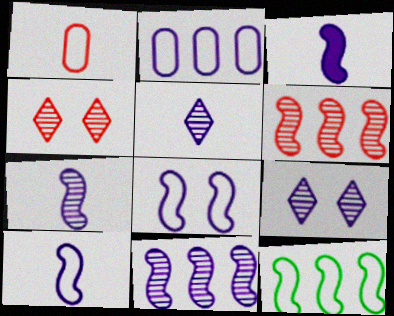[[2, 3, 9], 
[3, 7, 10], 
[3, 8, 11]]